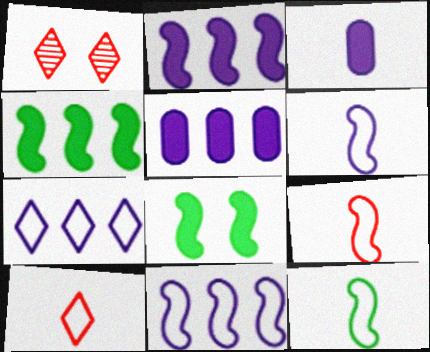[[1, 5, 12], 
[6, 9, 12]]